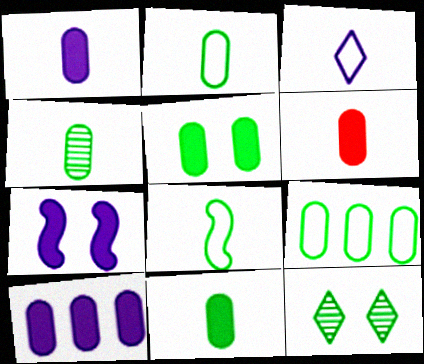[[1, 6, 11], 
[2, 4, 11], 
[4, 5, 9], 
[5, 6, 10]]